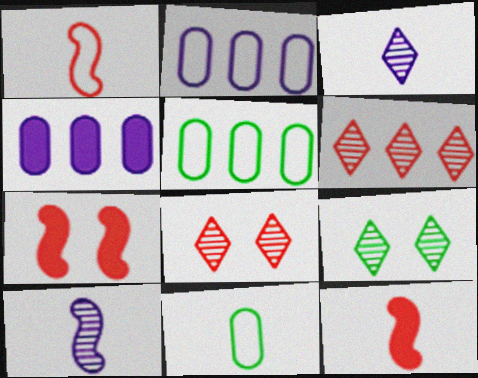[[1, 4, 9], 
[2, 9, 12], 
[3, 5, 7], 
[3, 6, 9], 
[3, 11, 12]]